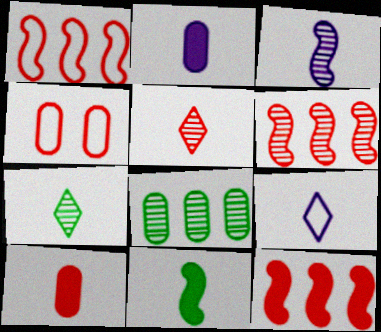[[1, 6, 12], 
[2, 3, 9], 
[2, 4, 8], 
[4, 5, 12]]